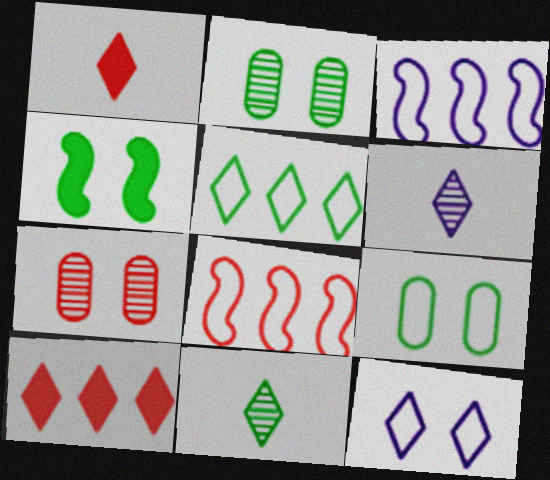[[1, 2, 3], 
[1, 7, 8], 
[4, 7, 12], 
[10, 11, 12]]